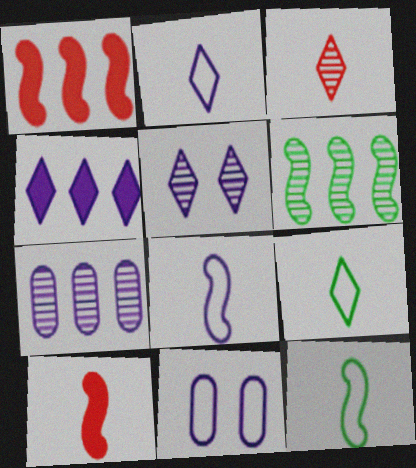[[2, 4, 5]]